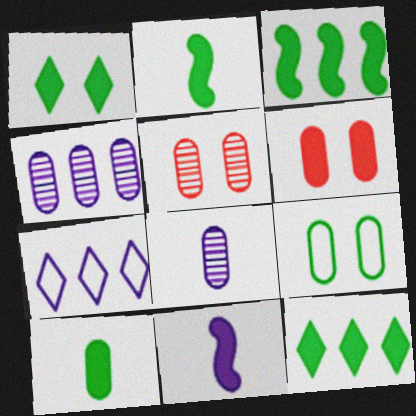[[1, 3, 10], 
[2, 5, 7], 
[6, 11, 12]]